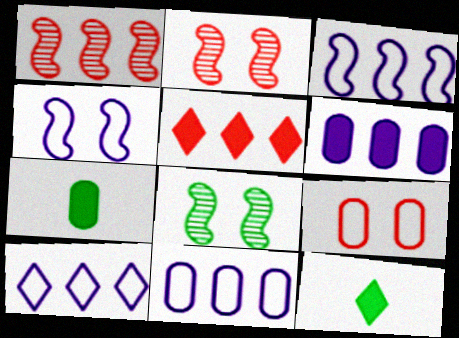[[2, 7, 10], 
[2, 11, 12], 
[3, 10, 11]]